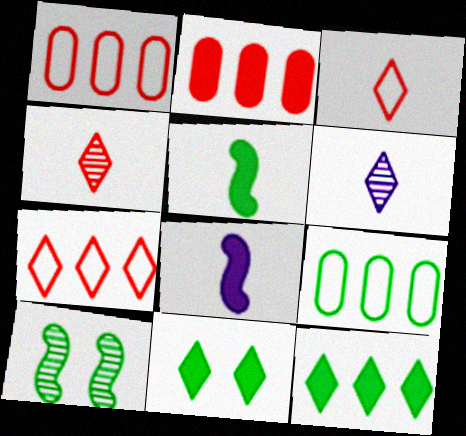[[2, 8, 11], 
[6, 7, 11]]